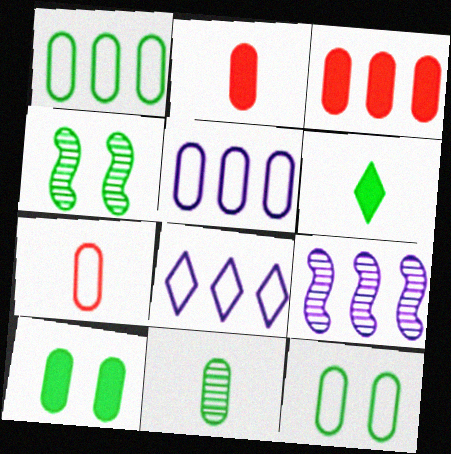[[1, 4, 6], 
[1, 10, 11], 
[2, 4, 8], 
[5, 7, 12]]